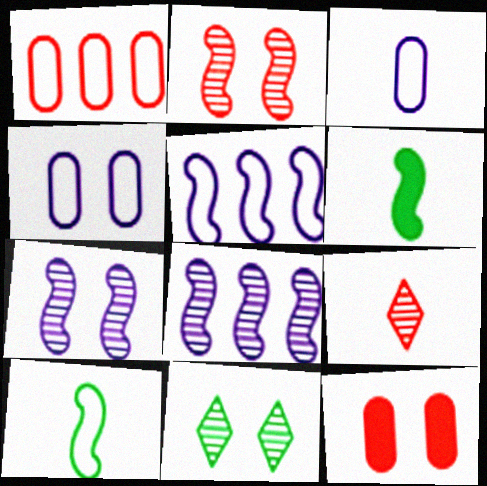[[2, 5, 6], 
[3, 6, 9]]